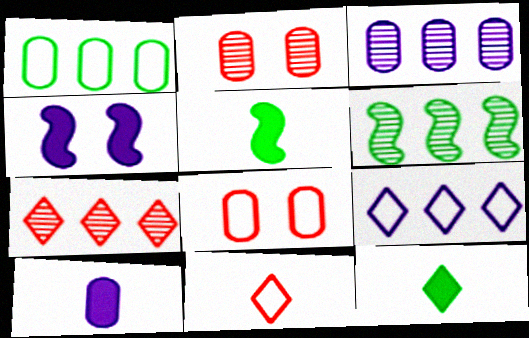[[1, 2, 10], 
[2, 5, 9], 
[3, 6, 7]]